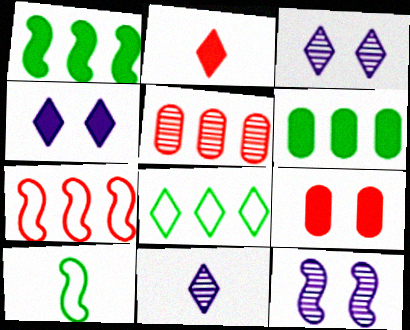[[2, 3, 8], 
[4, 5, 10]]